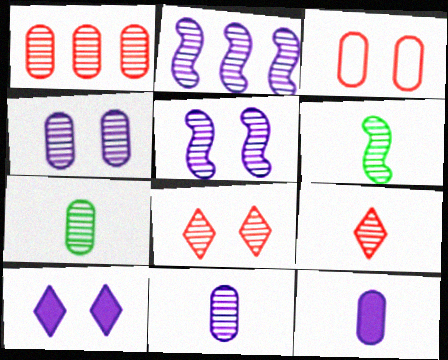[[1, 4, 7], 
[2, 7, 8], 
[6, 9, 11]]